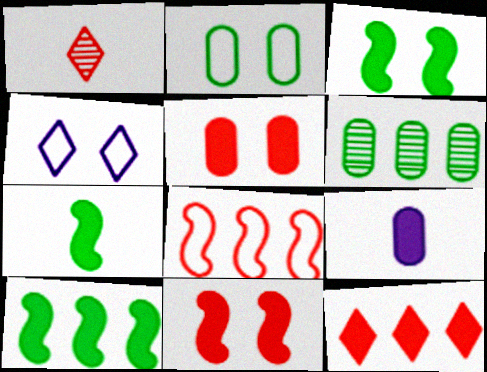[[1, 5, 8], 
[3, 7, 10], 
[3, 9, 12]]